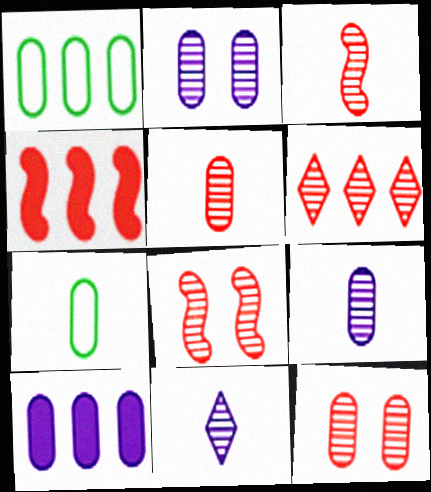[[3, 6, 12], 
[5, 6, 8], 
[7, 10, 12]]